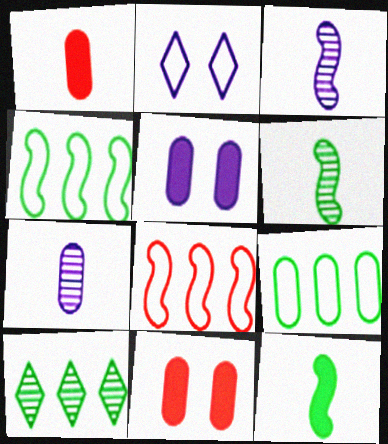[[7, 9, 11]]